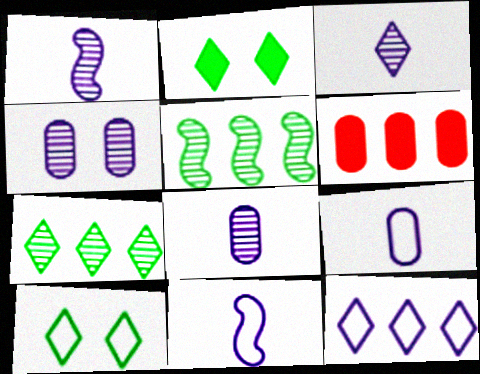[[1, 3, 8], 
[1, 6, 10], 
[5, 6, 12]]